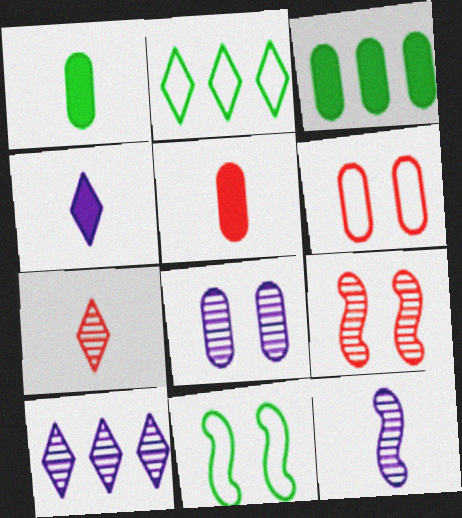[[5, 10, 11], 
[8, 10, 12]]